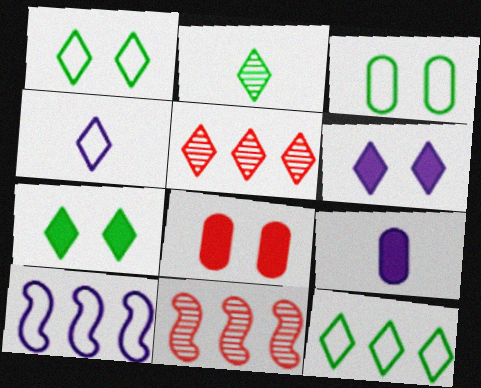[[1, 9, 11], 
[2, 7, 12], 
[2, 8, 10], 
[4, 5, 7]]